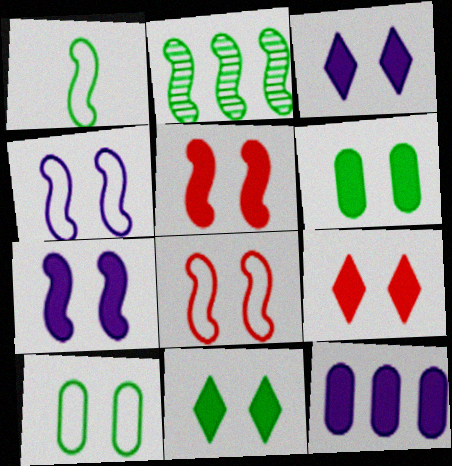[[3, 5, 6], 
[3, 9, 11], 
[6, 7, 9]]